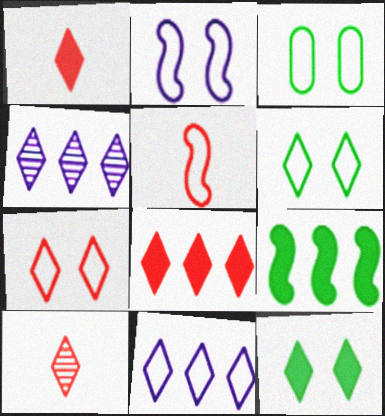[[1, 4, 6], 
[2, 3, 7], 
[3, 5, 11], 
[7, 8, 10], 
[10, 11, 12]]